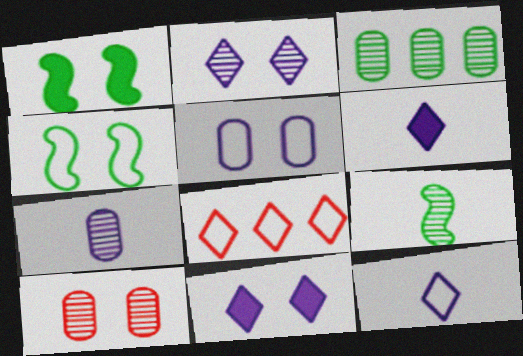[[1, 7, 8], 
[3, 7, 10], 
[4, 10, 11]]